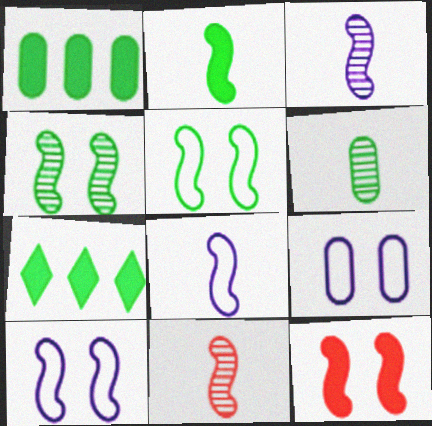[[2, 8, 11], 
[4, 10, 12], 
[5, 6, 7], 
[7, 9, 11]]